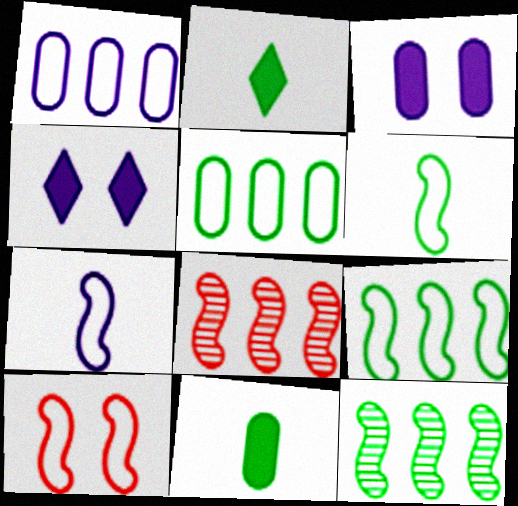[[7, 9, 10]]